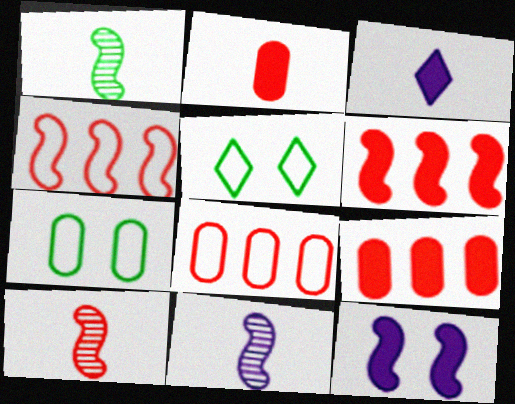[[1, 4, 12], 
[1, 10, 11], 
[5, 9, 11]]